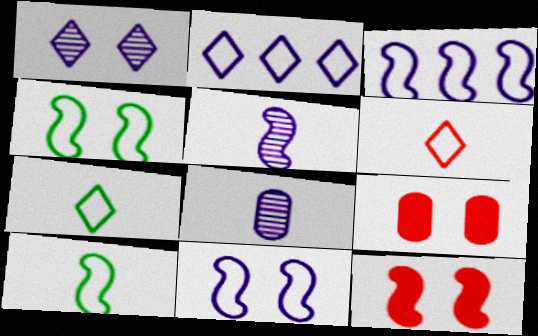[[1, 4, 9]]